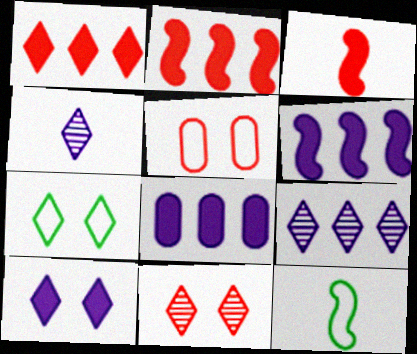[[1, 4, 7], 
[7, 10, 11], 
[8, 11, 12]]